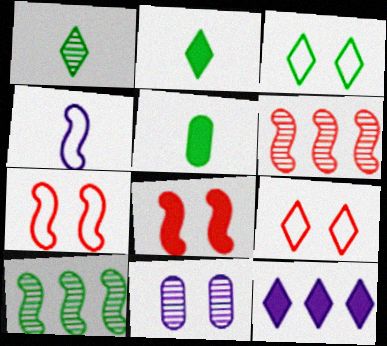[[1, 6, 11], 
[1, 9, 12], 
[3, 5, 10], 
[3, 8, 11], 
[4, 8, 10], 
[4, 11, 12], 
[5, 8, 12]]